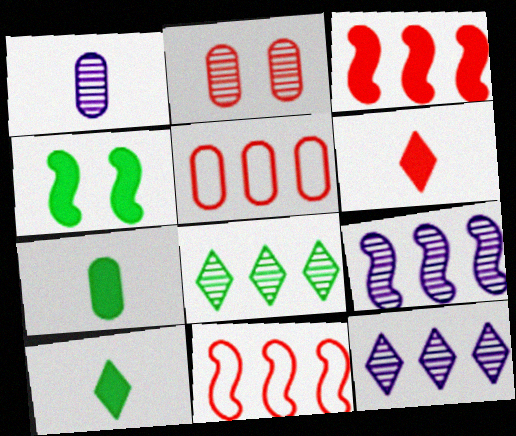[[2, 6, 11]]